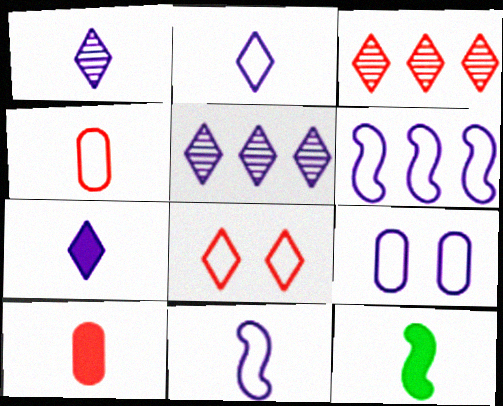[[1, 2, 7], 
[1, 4, 12], 
[2, 6, 9], 
[3, 9, 12], 
[7, 10, 12]]